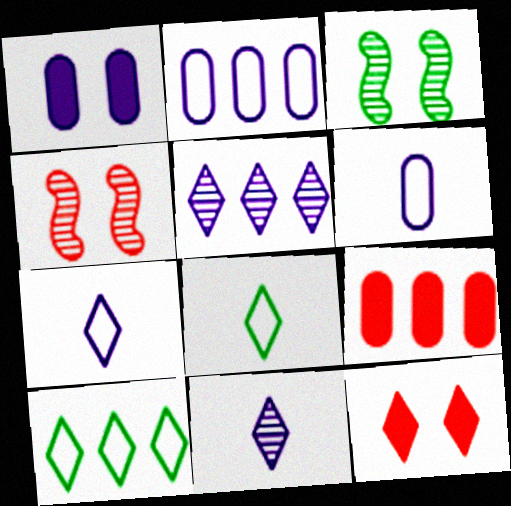[[3, 7, 9], 
[5, 8, 12], 
[10, 11, 12]]